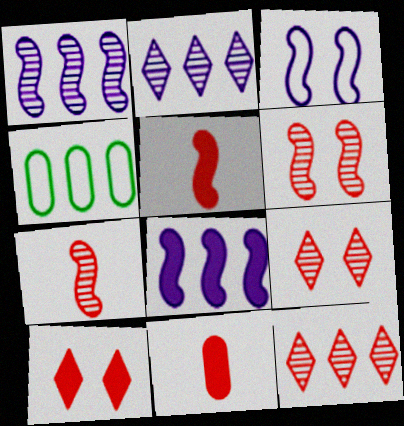[[4, 8, 12]]